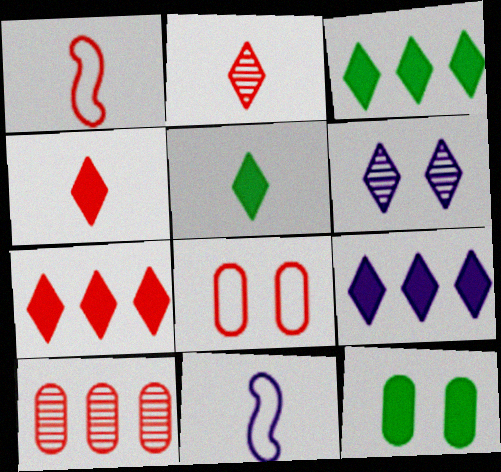[[3, 7, 9]]